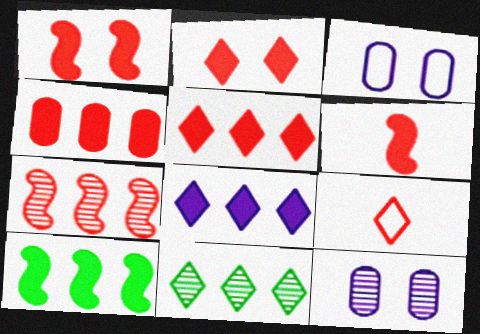[[2, 4, 6], 
[3, 6, 11], 
[4, 8, 10], 
[9, 10, 12]]